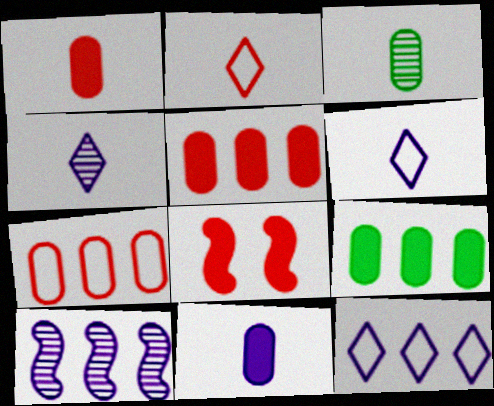[[3, 8, 12]]